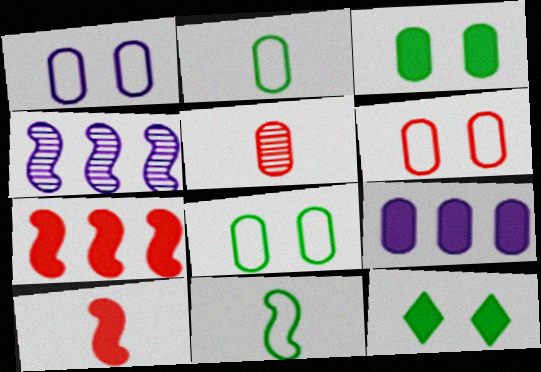[[1, 6, 8], 
[5, 8, 9], 
[9, 10, 12]]